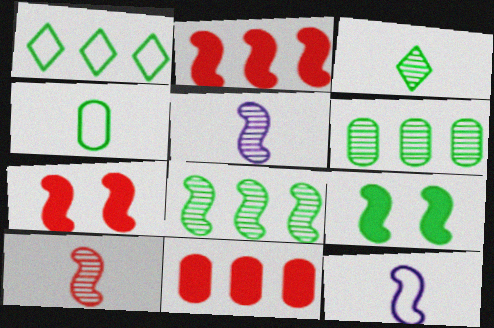[[7, 8, 12]]